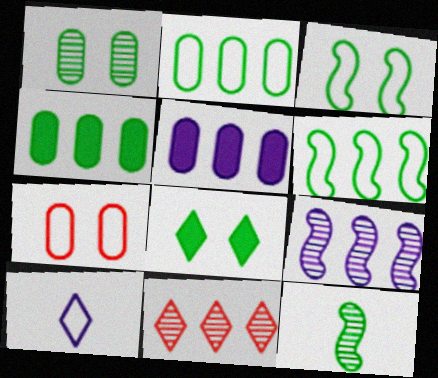[[1, 3, 8], 
[2, 8, 12], 
[5, 6, 11], 
[6, 7, 10], 
[8, 10, 11]]